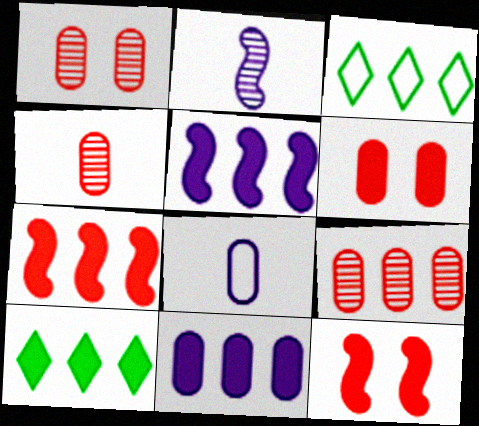[[1, 4, 9], 
[2, 3, 6], 
[3, 5, 9], 
[7, 10, 11]]